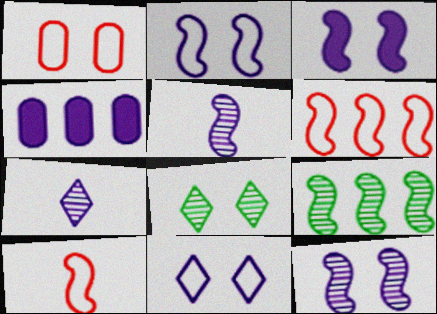[[1, 3, 8], 
[2, 3, 12], 
[2, 4, 7], 
[3, 9, 10], 
[4, 5, 11], 
[4, 8, 10]]